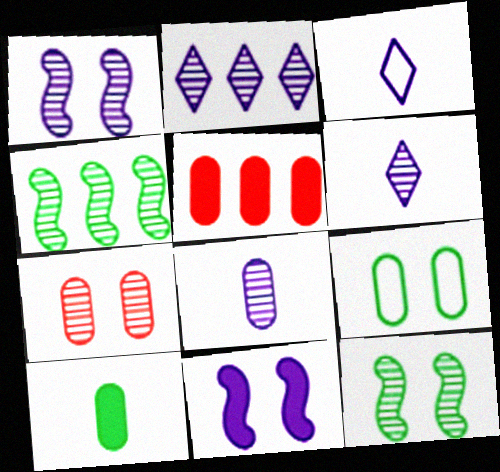[[1, 2, 8], 
[3, 5, 12], 
[4, 6, 7], 
[5, 8, 9]]